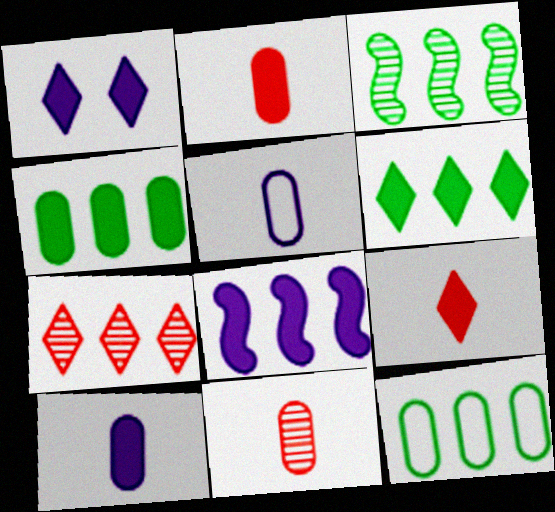[[1, 6, 9], 
[1, 8, 10], 
[3, 6, 12], 
[7, 8, 12]]